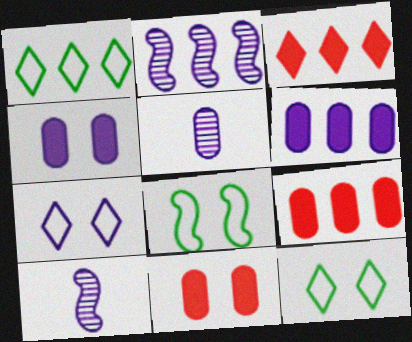[[1, 2, 9], 
[1, 10, 11], 
[3, 5, 8], 
[6, 7, 10], 
[9, 10, 12]]